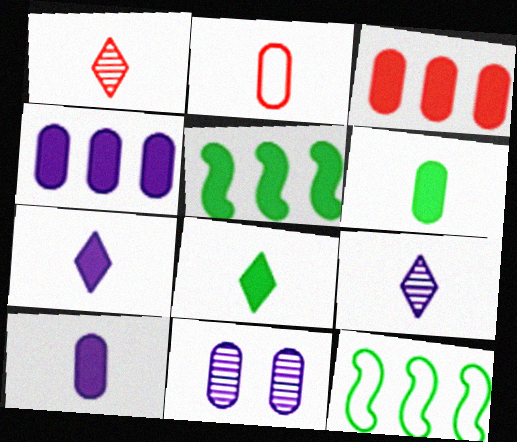[]